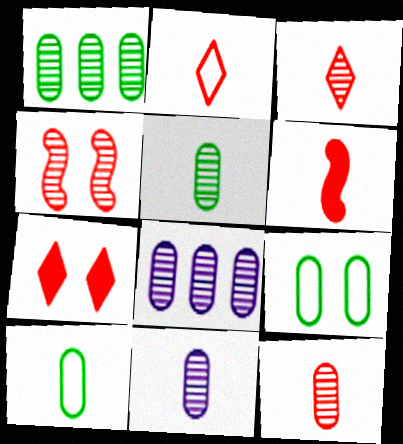[[2, 6, 12], 
[5, 11, 12]]